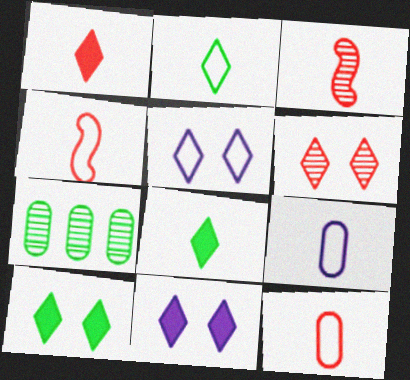[[1, 3, 12], 
[2, 4, 9], 
[3, 8, 9], 
[4, 7, 11], 
[5, 6, 10]]